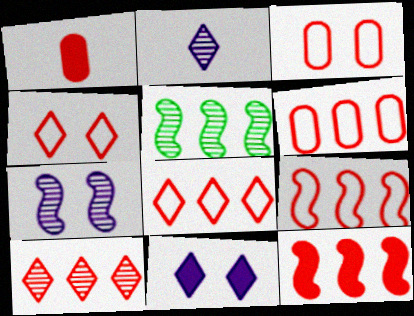[[6, 8, 9], 
[6, 10, 12]]